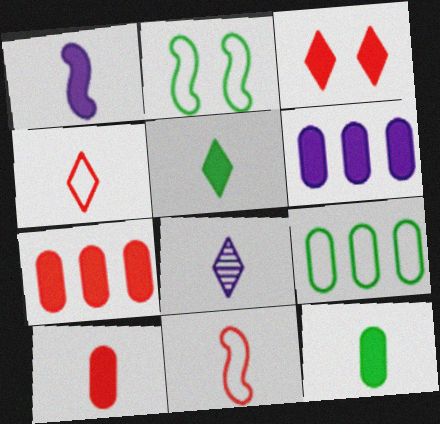[[1, 5, 10], 
[2, 7, 8], 
[4, 5, 8], 
[8, 11, 12]]